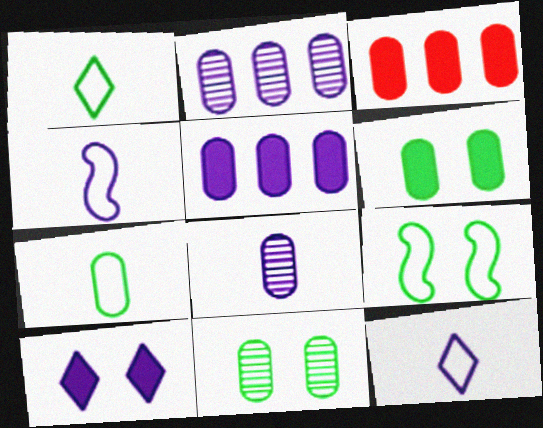[[2, 4, 10]]